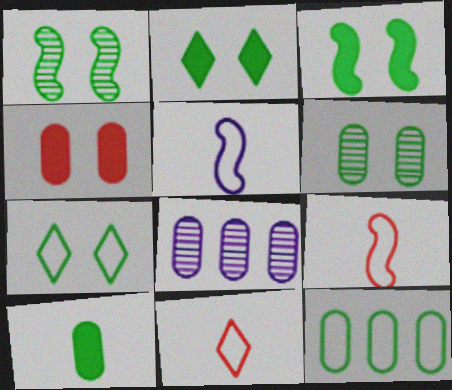[[2, 8, 9], 
[3, 6, 7], 
[3, 8, 11], 
[6, 10, 12]]